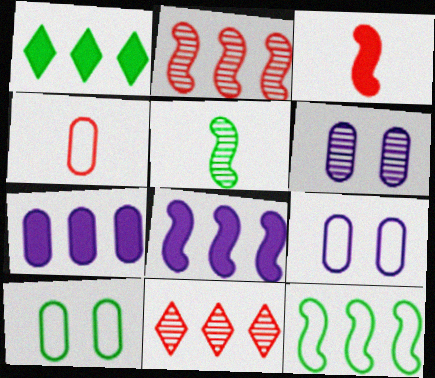[[1, 5, 10], 
[2, 8, 12], 
[5, 6, 11], 
[7, 11, 12]]